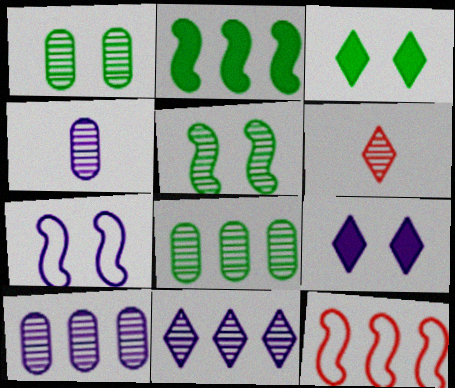[[3, 4, 12], 
[5, 6, 10]]